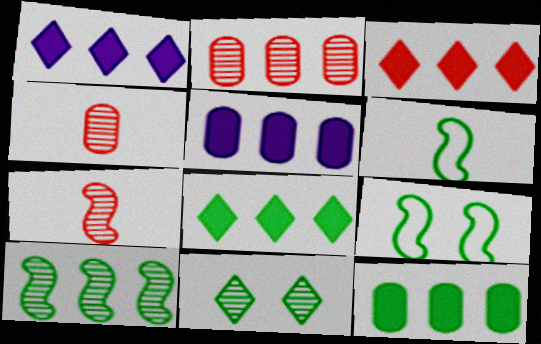[[1, 3, 8], 
[1, 4, 9], 
[6, 11, 12]]